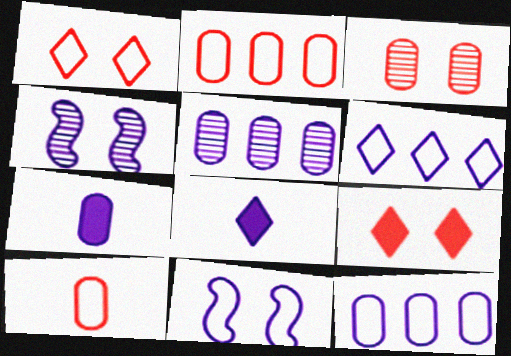[[4, 6, 7], 
[4, 8, 12], 
[5, 8, 11]]